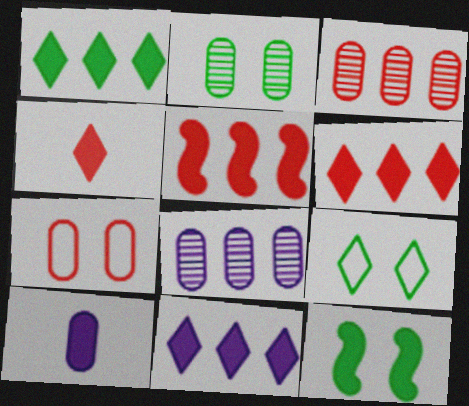[[1, 6, 11], 
[2, 9, 12], 
[6, 10, 12]]